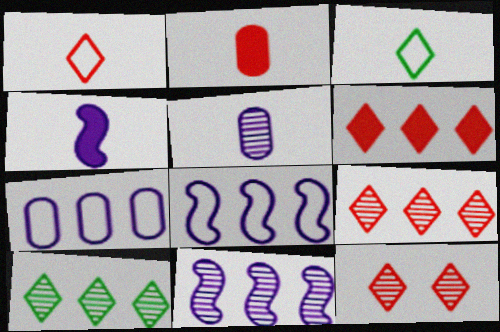[[1, 6, 12]]